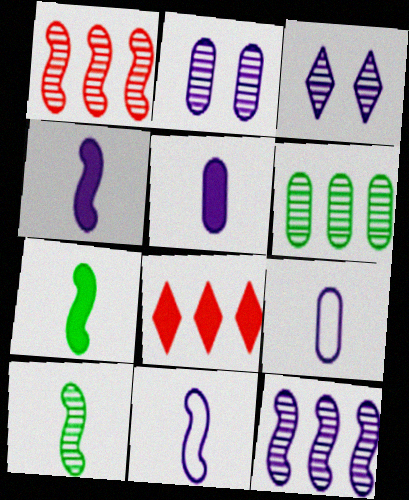[]